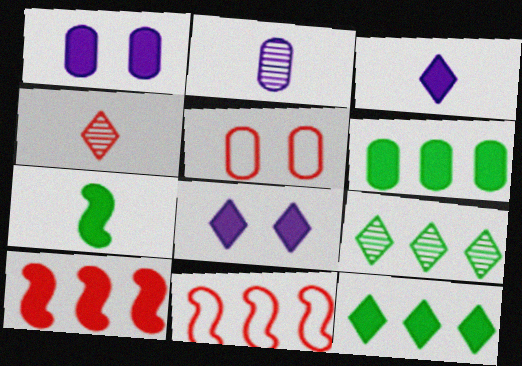[[2, 5, 6], 
[4, 5, 10]]